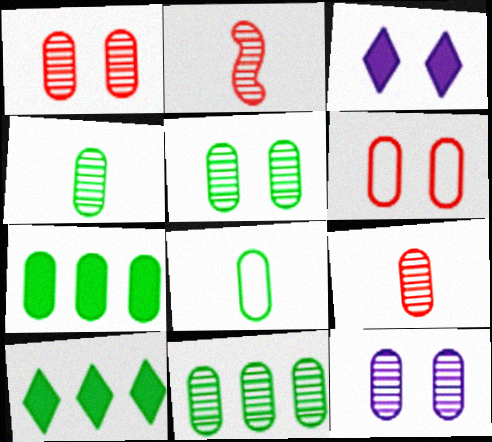[[1, 5, 12], 
[4, 5, 11], 
[5, 7, 8], 
[9, 11, 12]]